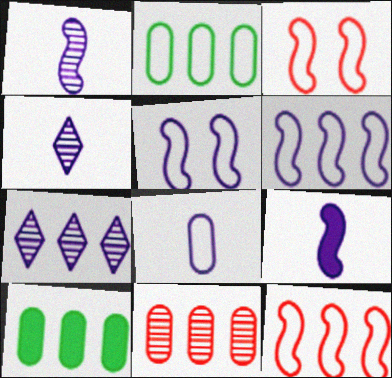[[3, 4, 10], 
[4, 8, 9], 
[7, 10, 12]]